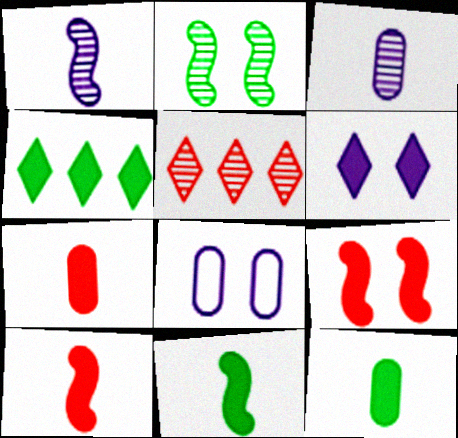[[2, 3, 5], 
[5, 8, 11]]